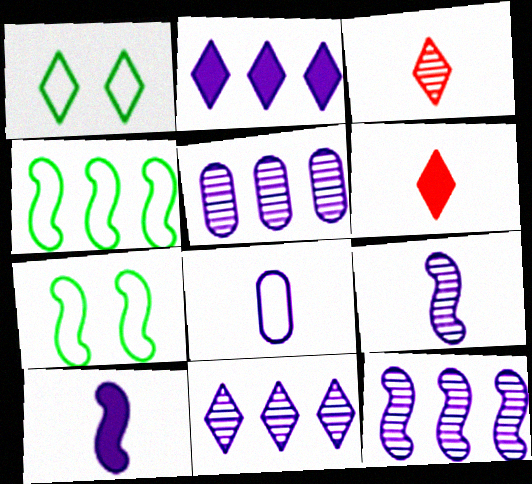[[1, 2, 3], 
[1, 6, 11], 
[5, 6, 7], 
[5, 11, 12]]